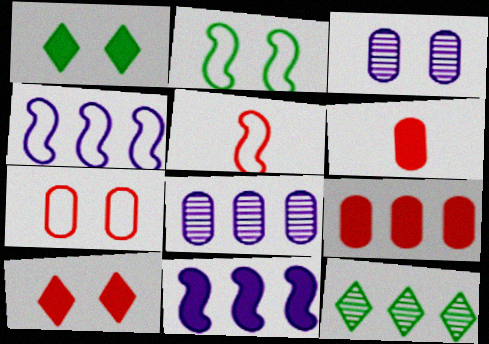[[1, 5, 8], 
[1, 6, 11], 
[2, 3, 10], 
[2, 4, 5], 
[4, 9, 12]]